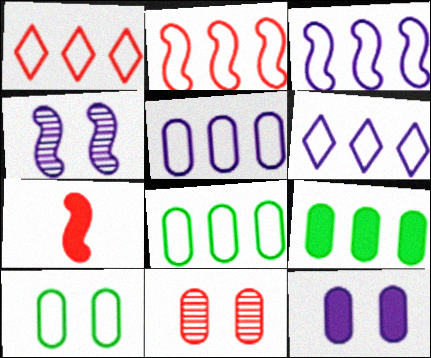[[1, 3, 8], 
[1, 7, 11], 
[2, 6, 8], 
[3, 5, 6], 
[10, 11, 12]]